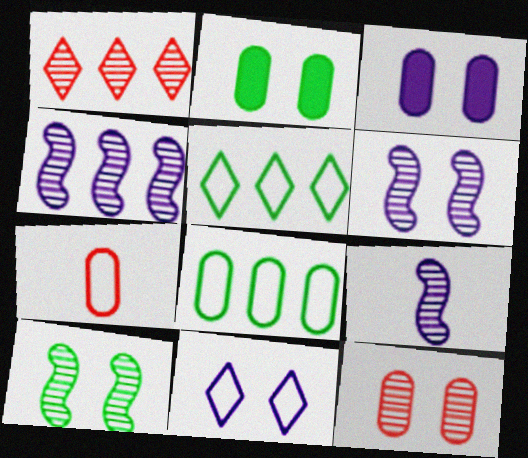[[3, 6, 11], 
[4, 6, 9]]